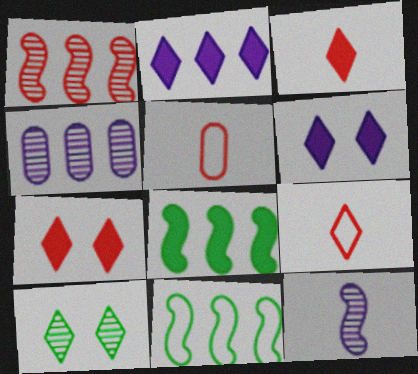[[1, 5, 7], 
[2, 9, 10]]